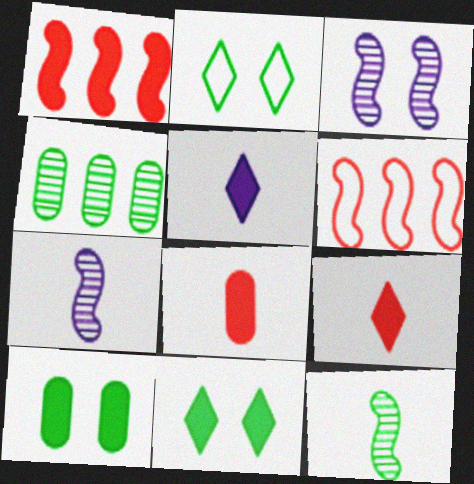[[1, 5, 10]]